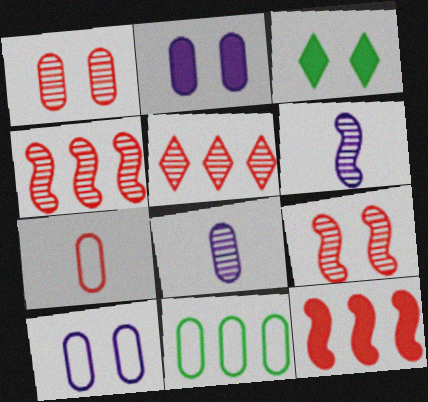[[3, 9, 10], 
[7, 10, 11]]